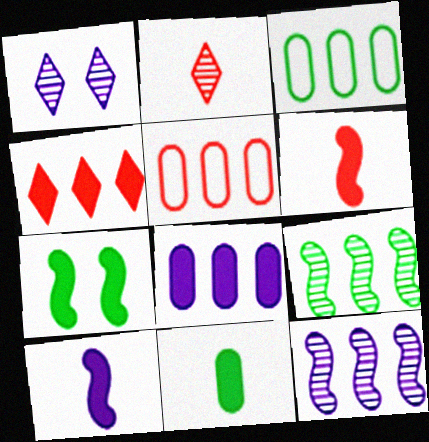[[1, 3, 6], 
[3, 4, 12]]